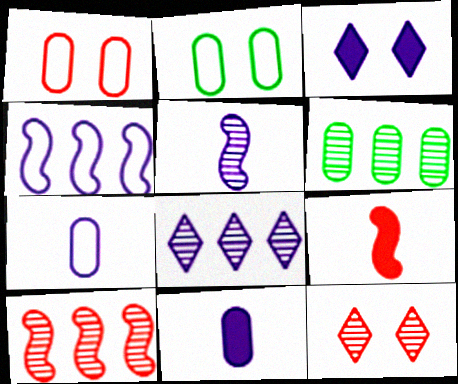[[1, 6, 11], 
[2, 8, 9], 
[5, 6, 12], 
[6, 8, 10]]